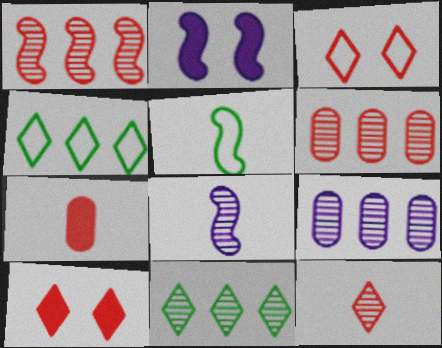[[1, 2, 5], 
[1, 3, 7], 
[1, 9, 11], 
[5, 9, 10]]